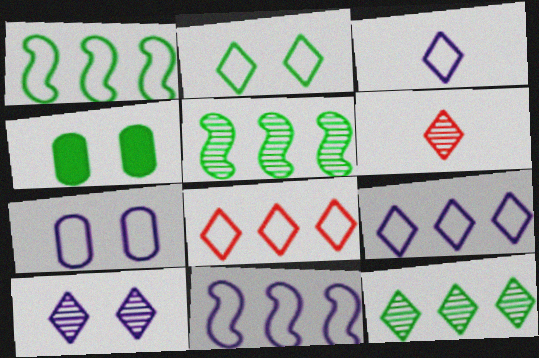[[2, 3, 8], 
[3, 7, 11], 
[4, 6, 11], 
[6, 10, 12]]